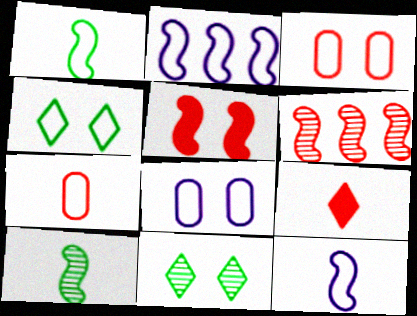[[2, 4, 7], 
[2, 5, 10], 
[3, 6, 9], 
[5, 8, 11]]